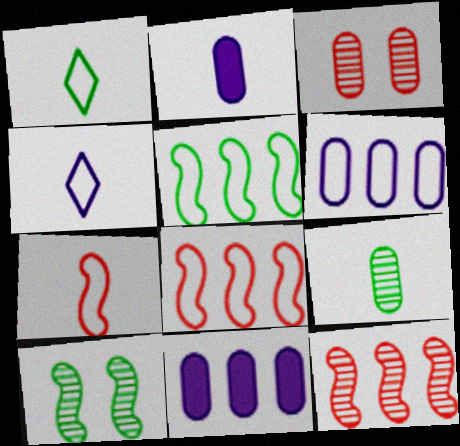[]